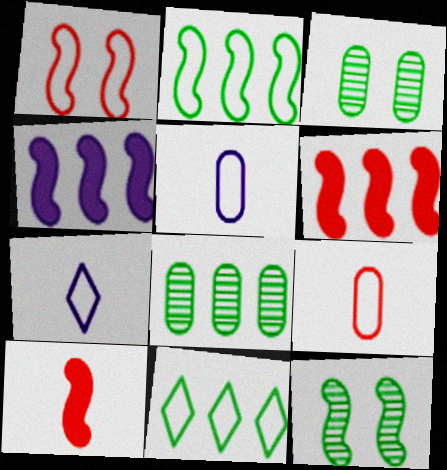[[1, 5, 11], 
[3, 6, 7]]